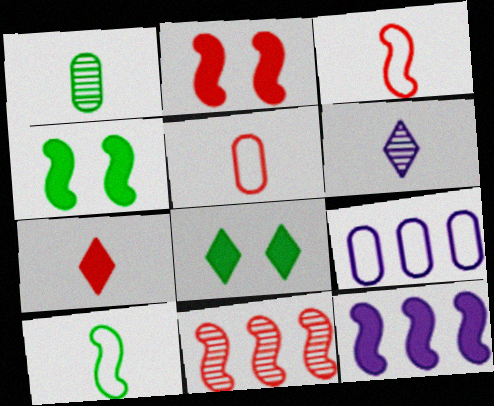[[2, 3, 11]]